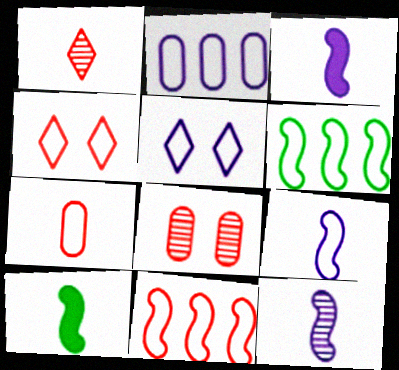[[2, 5, 9], 
[3, 9, 12], 
[4, 7, 11], 
[5, 6, 7]]